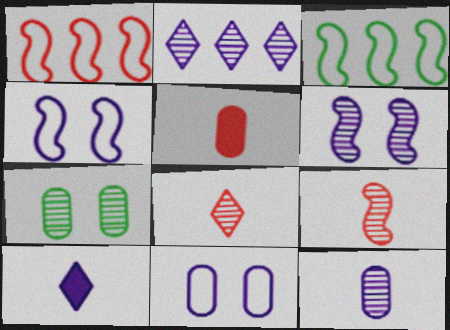[[1, 7, 10], 
[2, 6, 12], 
[2, 7, 9]]